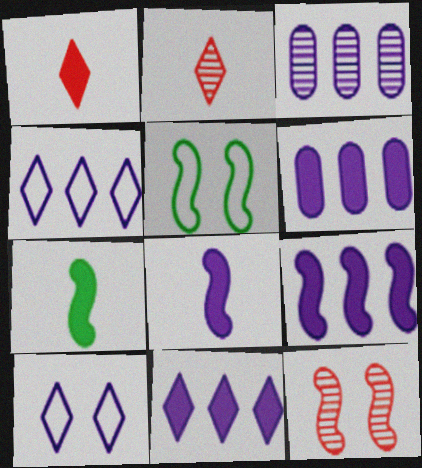[[1, 3, 5], 
[2, 5, 6], 
[3, 4, 9], 
[3, 8, 10], 
[6, 9, 11]]